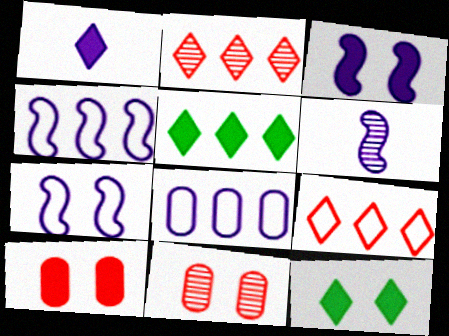[[3, 4, 6], 
[3, 10, 12], 
[7, 11, 12]]